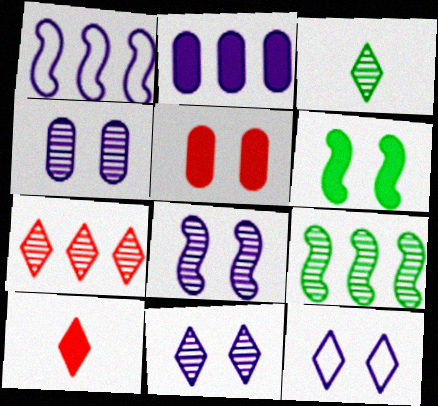[[1, 3, 5], 
[2, 6, 10], 
[3, 7, 11], 
[4, 8, 11]]